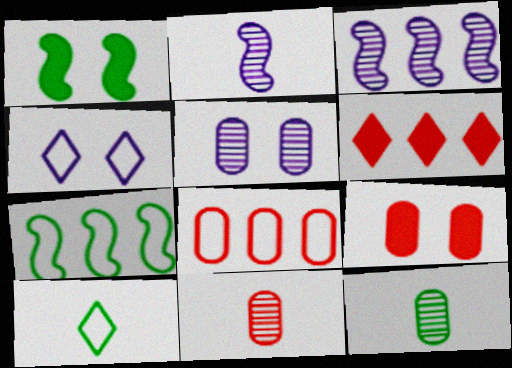[[3, 9, 10], 
[8, 9, 11]]